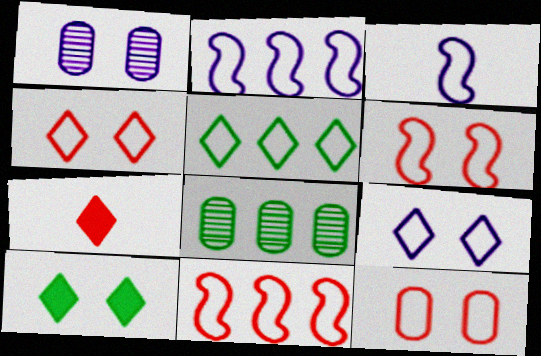[[1, 6, 10], 
[3, 5, 12], 
[4, 6, 12]]